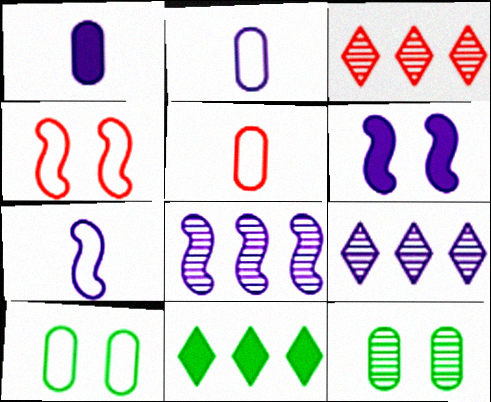[[2, 6, 9], 
[6, 7, 8]]